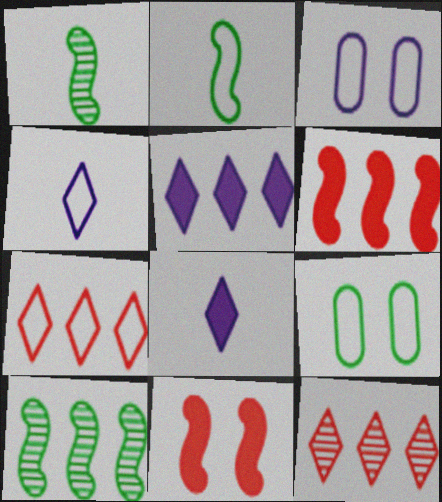[[2, 3, 7]]